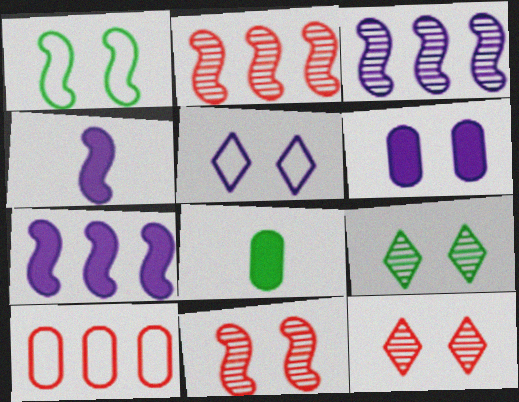[[1, 2, 4], 
[1, 6, 12], 
[2, 5, 8], 
[4, 9, 10]]